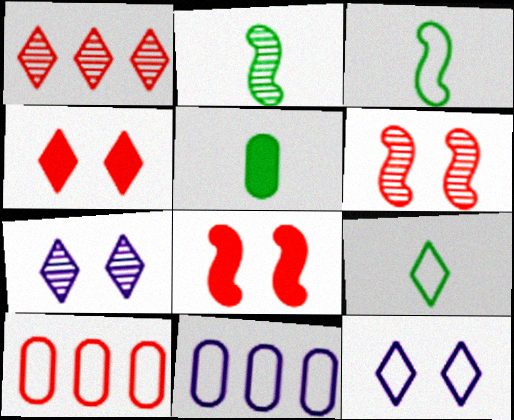[[2, 4, 11], 
[2, 5, 9], 
[3, 10, 12]]